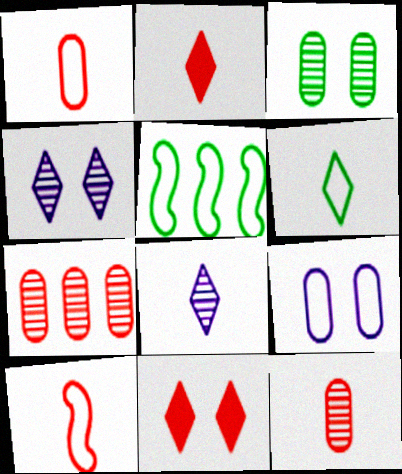[[2, 6, 8], 
[2, 10, 12], 
[7, 10, 11]]